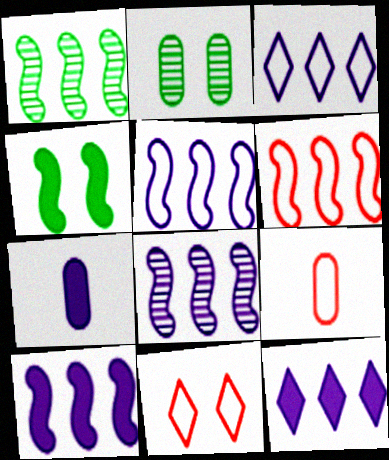[[1, 6, 10], 
[1, 7, 11], 
[5, 8, 10], 
[6, 9, 11]]